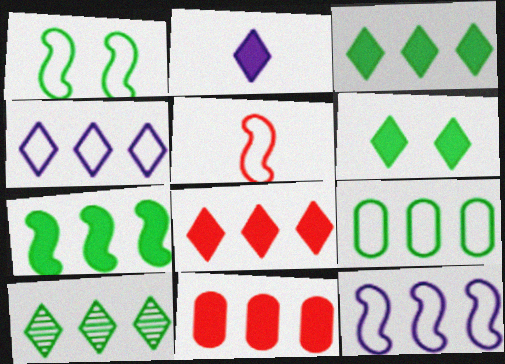[[1, 5, 12], 
[2, 6, 8], 
[4, 8, 10], 
[7, 9, 10], 
[10, 11, 12]]